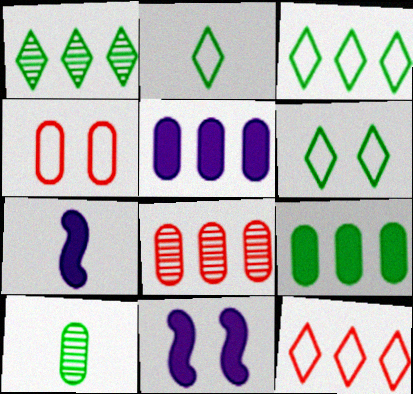[[1, 4, 7], 
[2, 3, 6], 
[2, 8, 11], 
[4, 5, 10], 
[6, 7, 8], 
[10, 11, 12]]